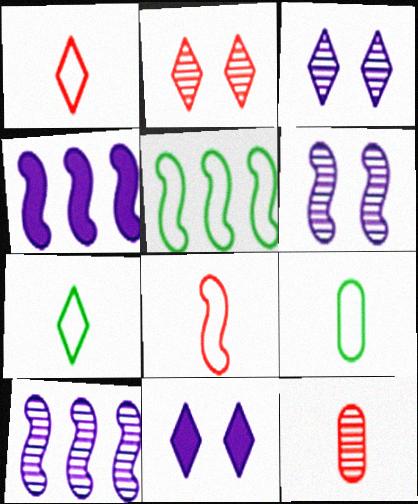[[2, 4, 9], 
[5, 11, 12]]